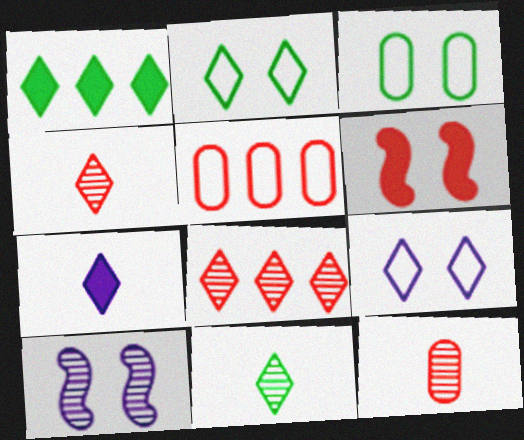[[1, 2, 11], 
[1, 4, 9], 
[2, 7, 8], 
[4, 5, 6]]